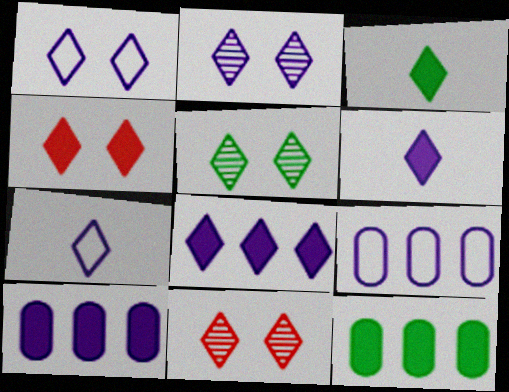[[1, 4, 5], 
[2, 5, 11], 
[2, 7, 8], 
[3, 4, 8]]